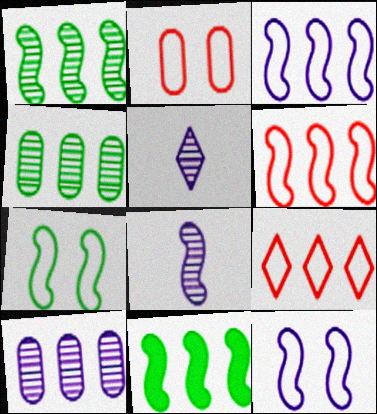[[2, 5, 11], 
[9, 10, 11]]